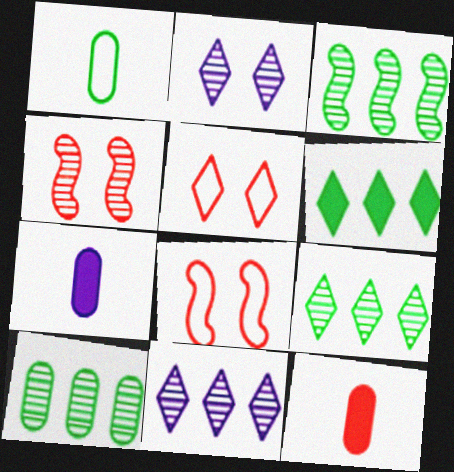[[3, 5, 7], 
[3, 9, 10], 
[7, 8, 9]]